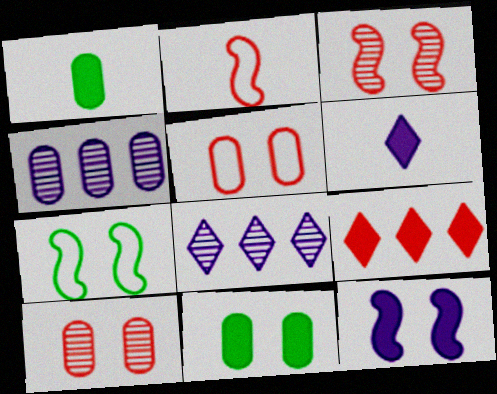[[1, 4, 5], 
[1, 9, 12], 
[2, 8, 11], 
[2, 9, 10], 
[3, 7, 12]]